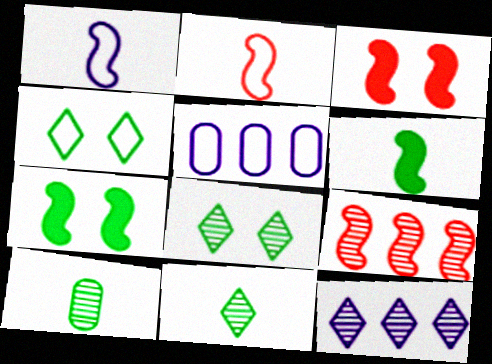[[1, 7, 9], 
[2, 3, 9], 
[2, 4, 5], 
[3, 5, 11]]